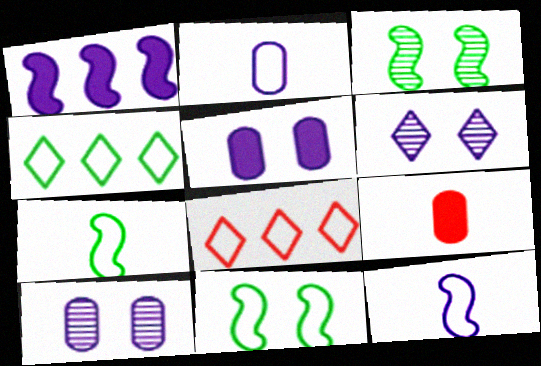[[1, 2, 6], 
[2, 8, 11]]